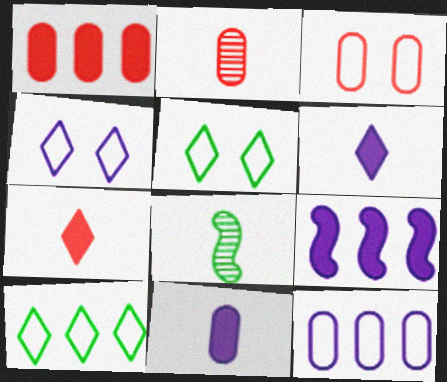[[1, 2, 3], 
[1, 4, 8], 
[2, 5, 9]]